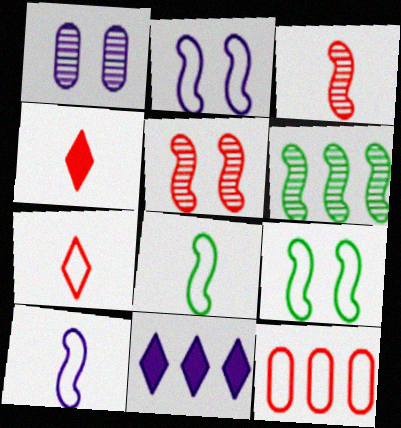[[1, 10, 11], 
[4, 5, 12], 
[6, 11, 12]]